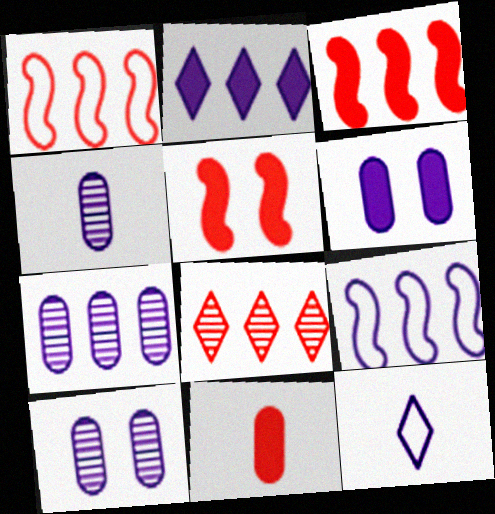[[2, 7, 9], 
[4, 7, 10]]